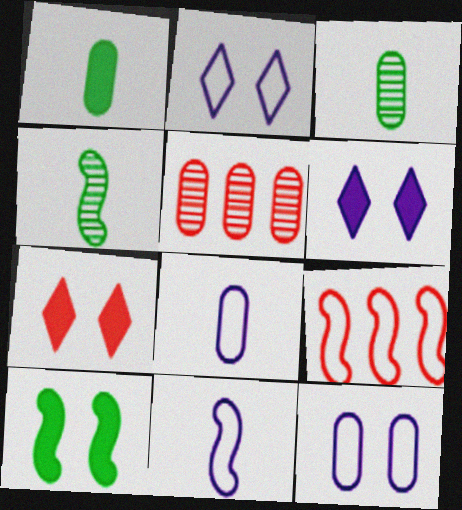[[1, 5, 12], 
[3, 6, 9]]